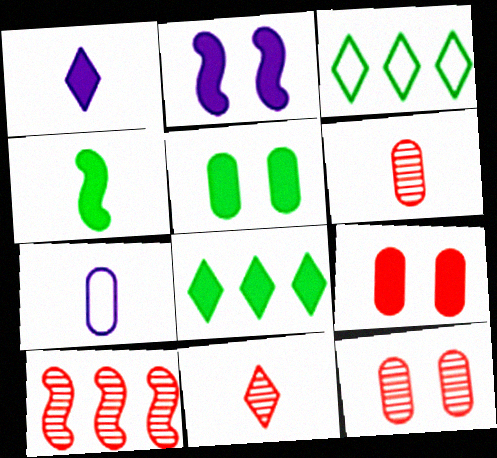[[2, 3, 6], 
[4, 5, 8], 
[4, 7, 11], 
[10, 11, 12]]